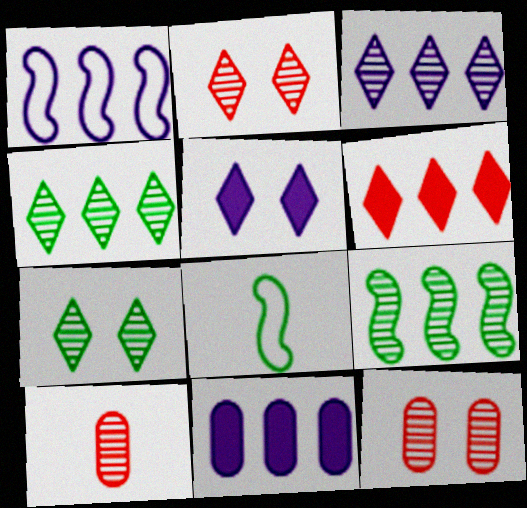[[1, 3, 11], 
[2, 8, 11]]